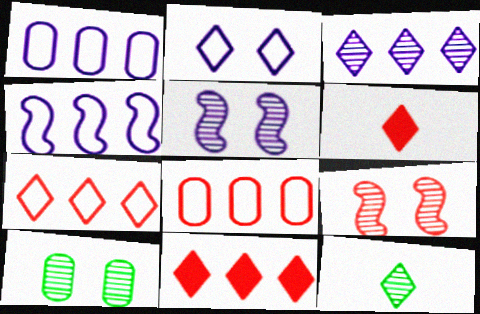[[2, 11, 12], 
[4, 6, 10], 
[6, 8, 9]]